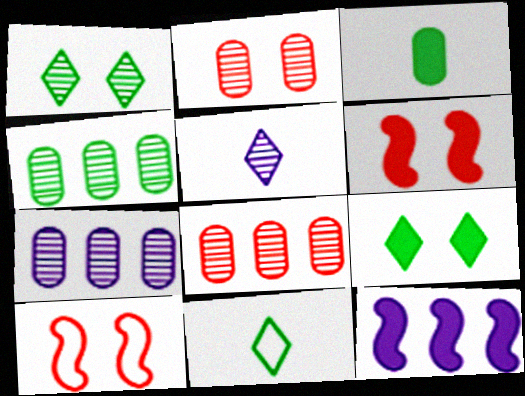[[2, 11, 12], 
[4, 7, 8], 
[6, 7, 11]]